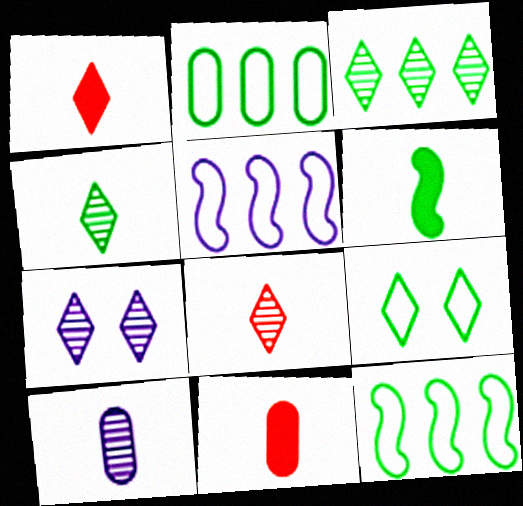[[3, 7, 8], 
[7, 11, 12]]